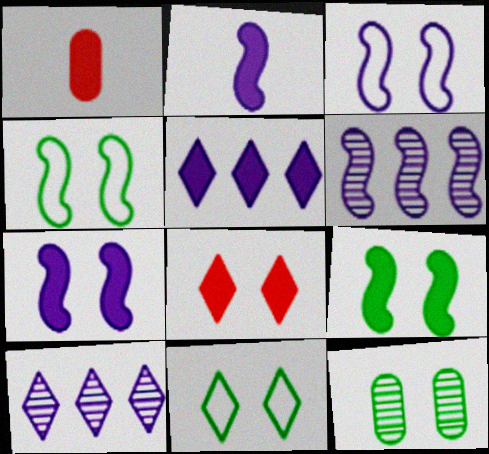[[1, 4, 10], 
[1, 5, 9], 
[1, 6, 11], 
[2, 3, 6], 
[3, 8, 12], 
[9, 11, 12]]